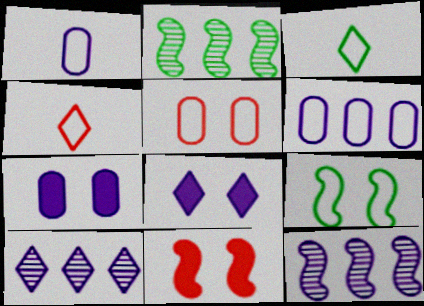[[1, 8, 12], 
[2, 4, 7], 
[4, 6, 9]]